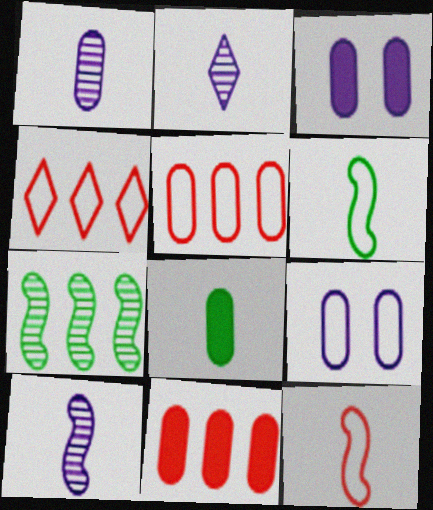[[1, 2, 10], 
[2, 8, 12], 
[3, 8, 11], 
[4, 6, 9]]